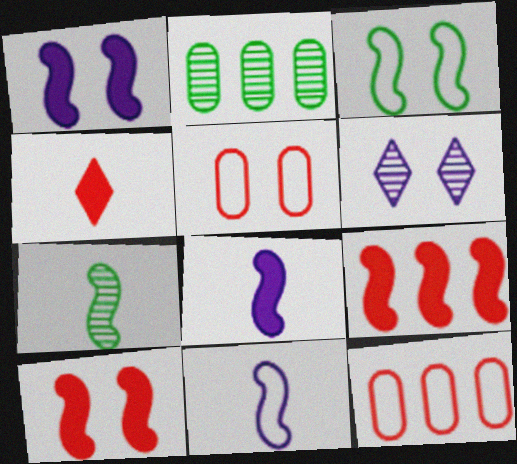[]